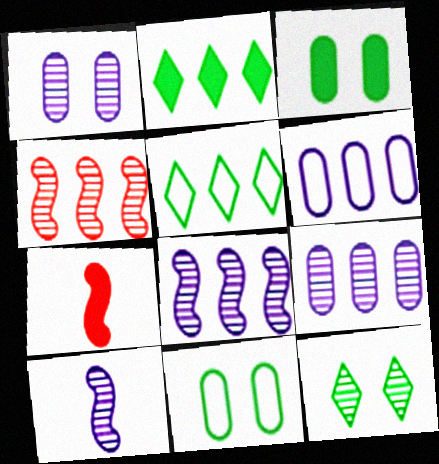[[1, 5, 7], 
[2, 4, 6], 
[6, 7, 12]]